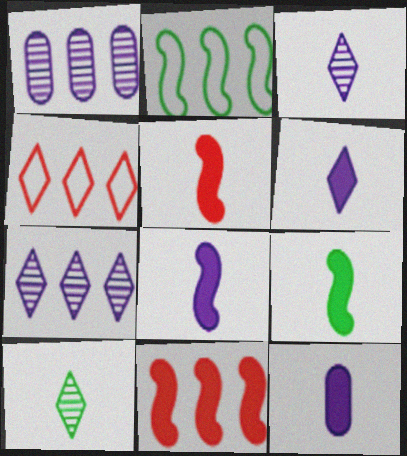[[5, 8, 9], 
[6, 8, 12]]